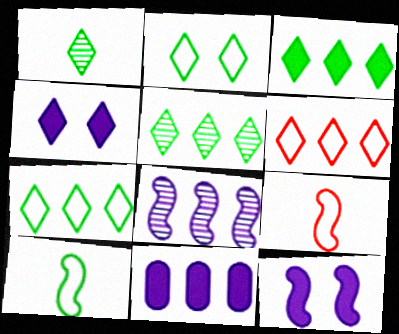[[1, 2, 3], 
[1, 4, 6], 
[3, 5, 7]]